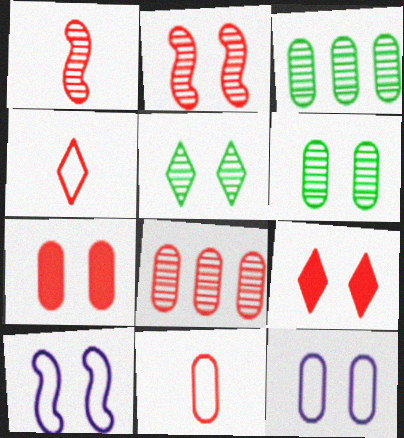[[5, 7, 10], 
[6, 7, 12], 
[6, 9, 10], 
[7, 8, 11]]